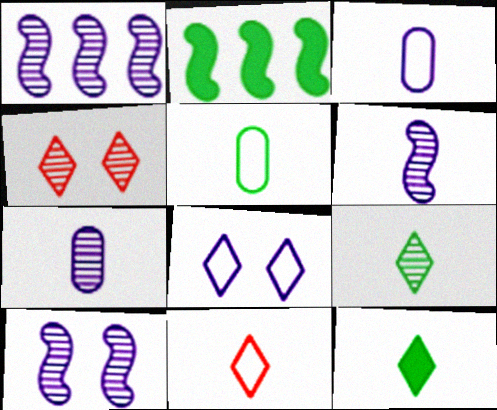[[1, 6, 10], 
[2, 3, 4]]